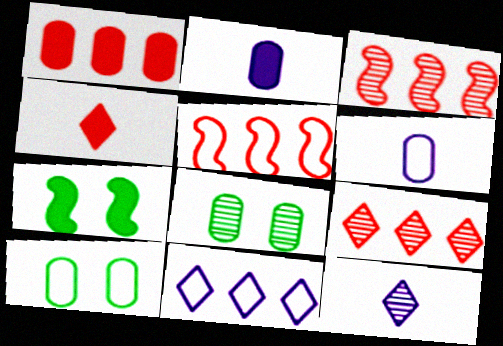[[1, 5, 9], 
[1, 6, 8], 
[3, 8, 12], 
[6, 7, 9]]